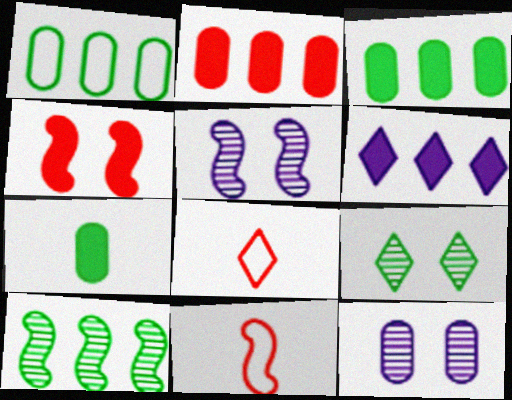[[3, 5, 8], 
[4, 6, 7], 
[6, 8, 9]]